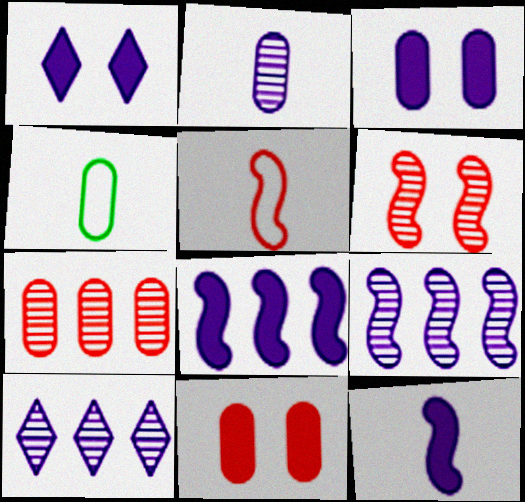[[3, 4, 7]]